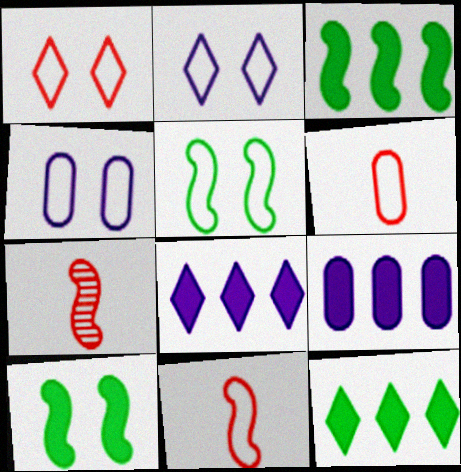[[1, 4, 5], 
[4, 7, 12]]